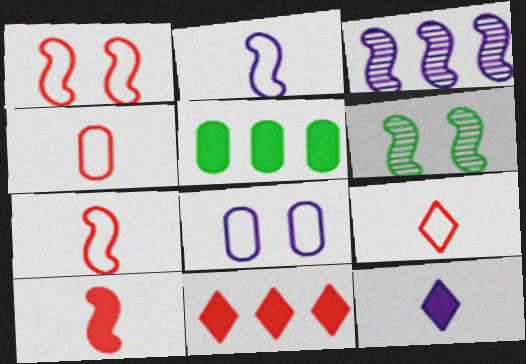[[3, 8, 12], 
[4, 7, 9]]